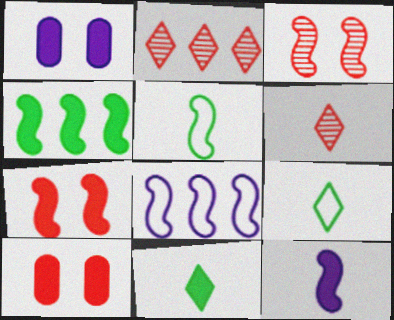[[1, 2, 5], 
[4, 7, 12]]